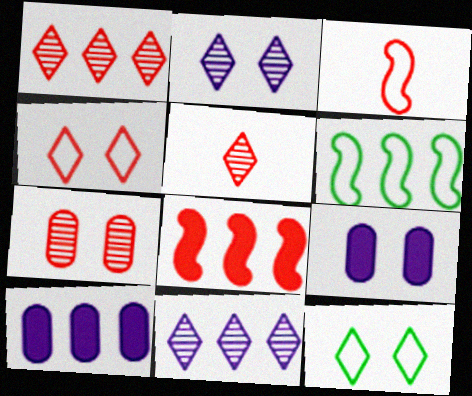[[1, 6, 10], 
[5, 6, 9]]